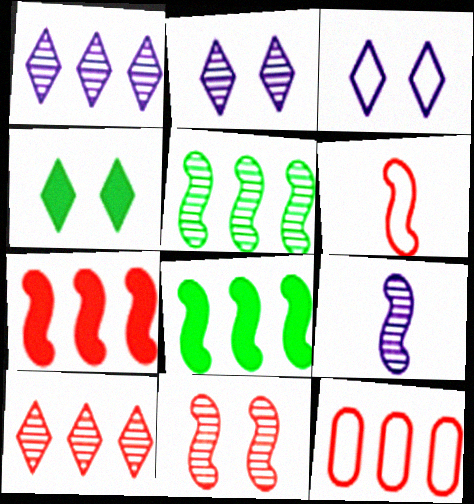[[1, 8, 12], 
[4, 9, 12], 
[5, 9, 11], 
[6, 7, 11], 
[7, 10, 12]]